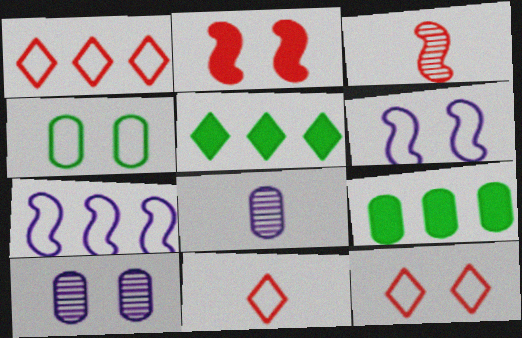[[1, 11, 12], 
[4, 6, 12], 
[4, 7, 11]]